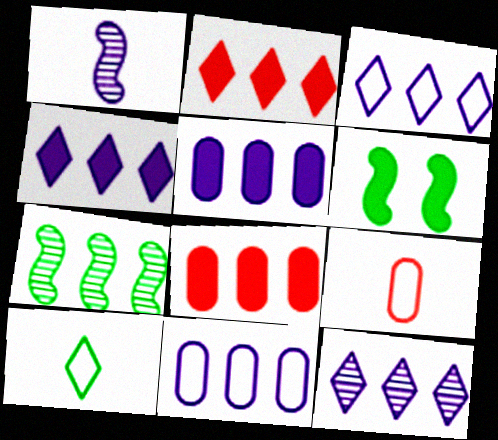[[2, 7, 11], 
[3, 4, 12], 
[3, 7, 8], 
[6, 9, 12]]